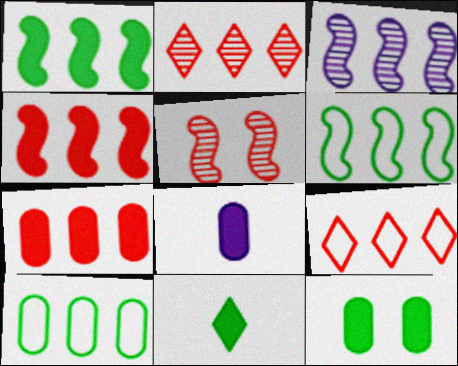[[1, 11, 12], 
[3, 4, 6], 
[7, 8, 12]]